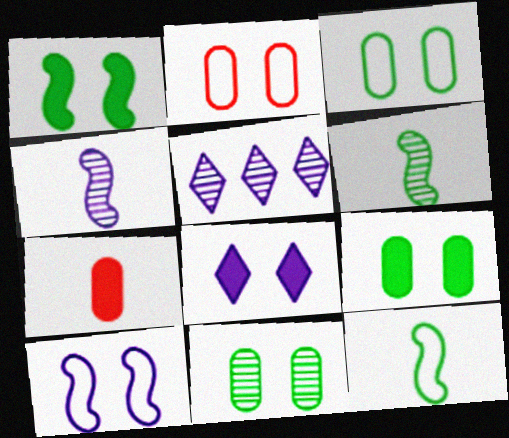[[3, 9, 11]]